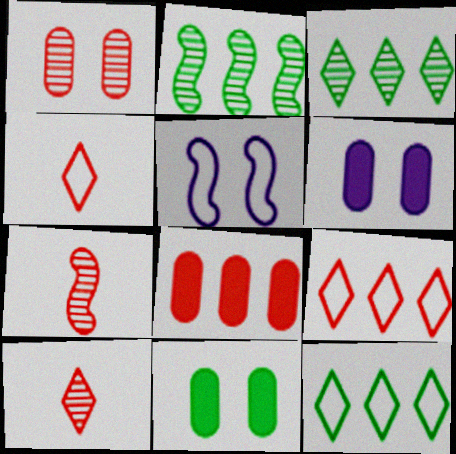[[2, 4, 6], 
[6, 7, 12]]